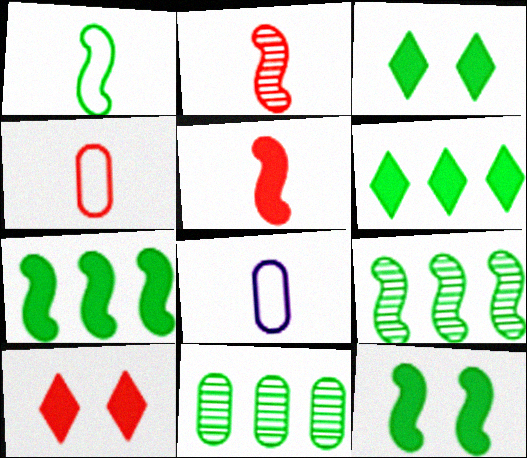[[1, 3, 11], 
[1, 9, 12], 
[8, 9, 10]]